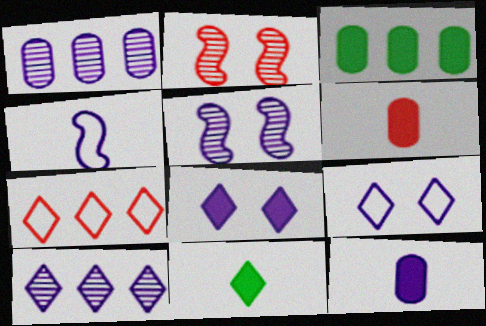[[1, 4, 8], 
[2, 6, 7]]